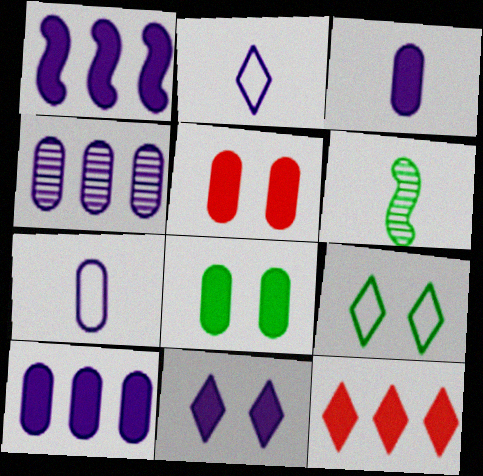[[1, 3, 11]]